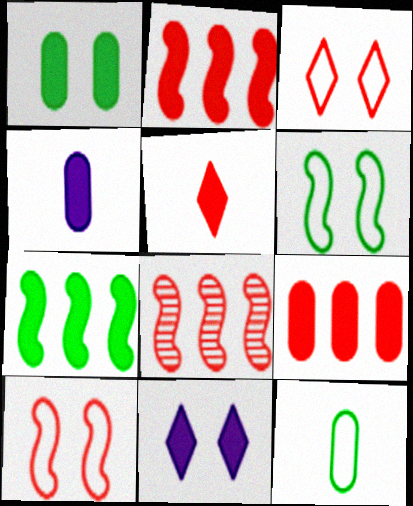[[1, 4, 9], 
[8, 11, 12]]